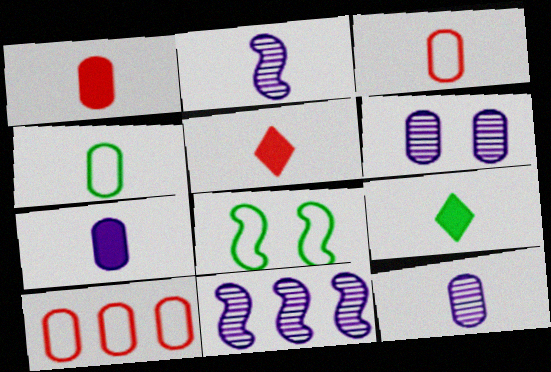[[1, 4, 12], 
[2, 3, 9], 
[2, 4, 5]]